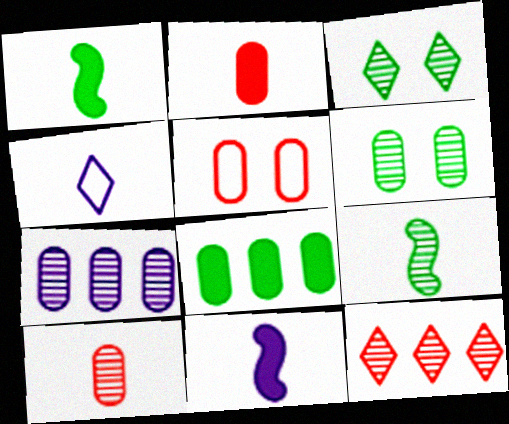[[1, 4, 10], 
[2, 4, 9], 
[6, 7, 10]]